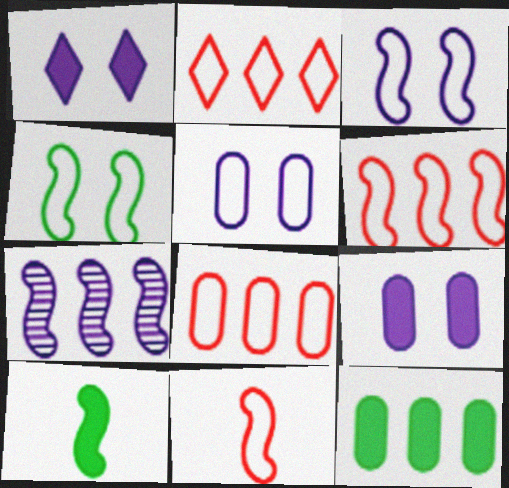[[2, 6, 8], 
[2, 7, 12]]